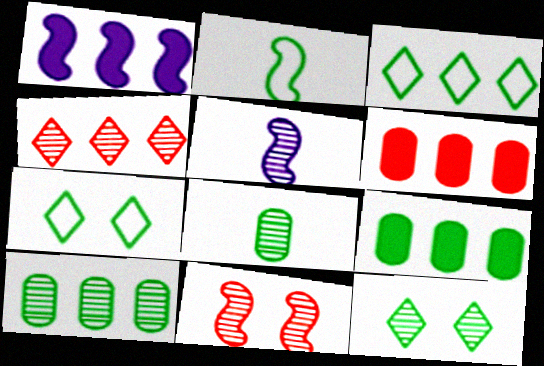[[1, 2, 11], 
[2, 9, 12], 
[5, 6, 7]]